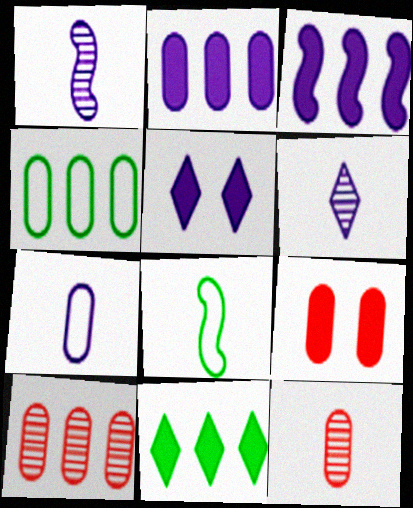[[2, 4, 10], 
[5, 8, 10]]